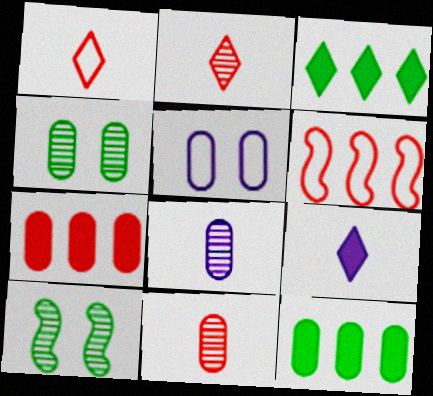[[4, 6, 9], 
[5, 11, 12]]